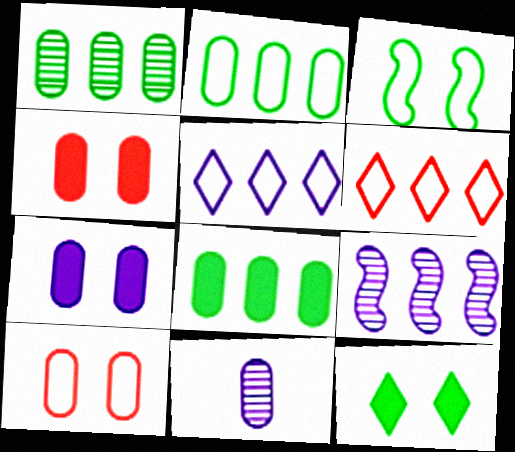[[1, 2, 8], 
[2, 4, 11], 
[6, 8, 9], 
[8, 10, 11]]